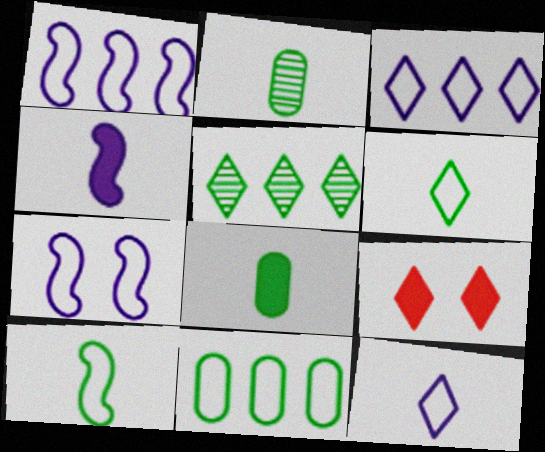[[1, 2, 9], 
[5, 9, 12]]